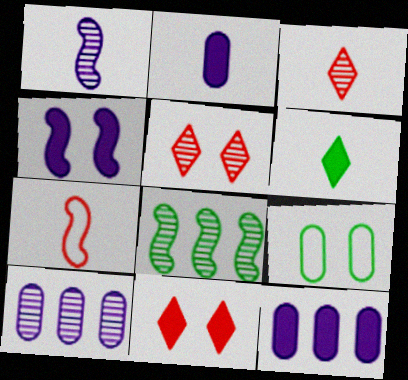[[4, 5, 9], 
[4, 7, 8], 
[6, 8, 9]]